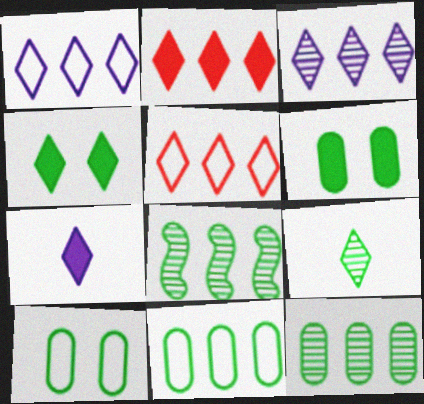[[2, 4, 7]]